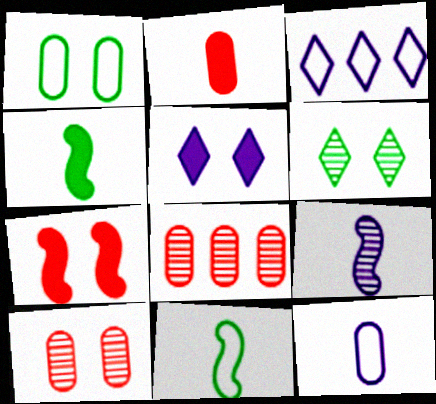[[3, 4, 10], 
[5, 8, 11], 
[6, 8, 9]]